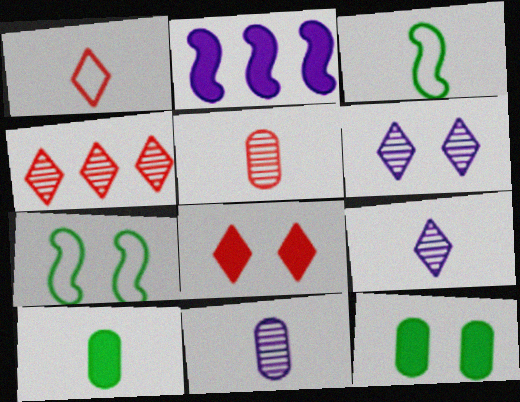[[1, 4, 8], 
[2, 8, 10]]